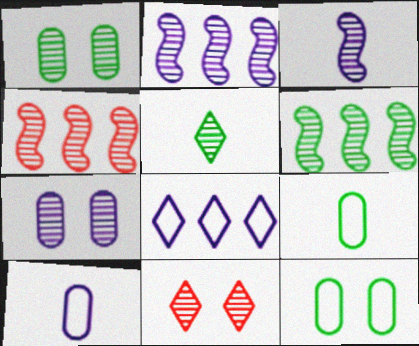[[1, 5, 6], 
[2, 4, 6], 
[4, 5, 7]]